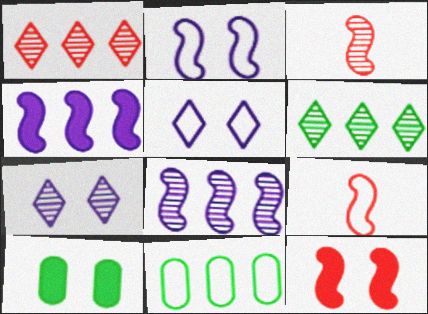[[1, 4, 11], 
[5, 9, 11]]